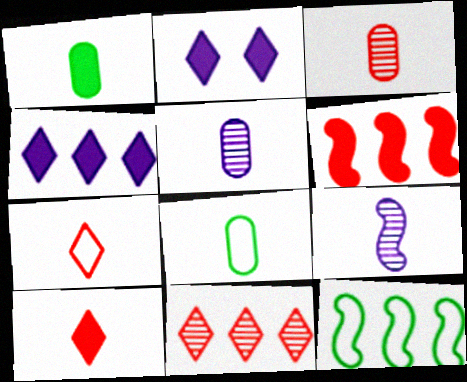[[1, 2, 6], 
[1, 7, 9], 
[2, 3, 12], 
[8, 9, 10]]